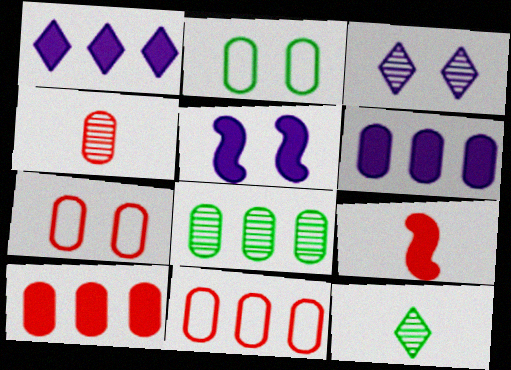[[2, 4, 6], 
[4, 7, 10], 
[5, 11, 12], 
[6, 8, 11]]